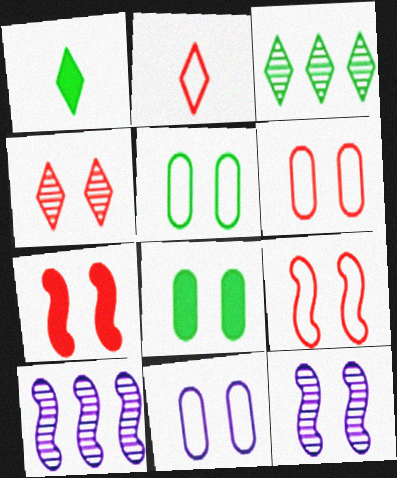[[1, 6, 10], 
[2, 8, 10], 
[4, 6, 7], 
[5, 6, 11]]